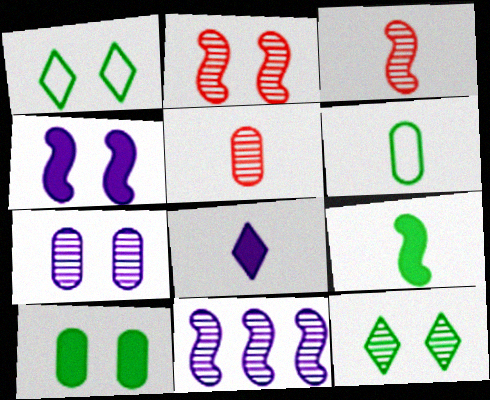[[2, 7, 12], 
[3, 6, 8], 
[5, 11, 12]]